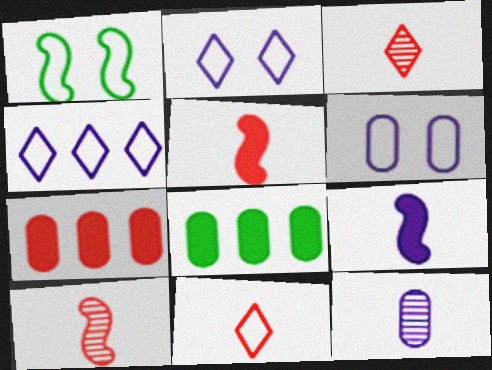[[2, 8, 10]]